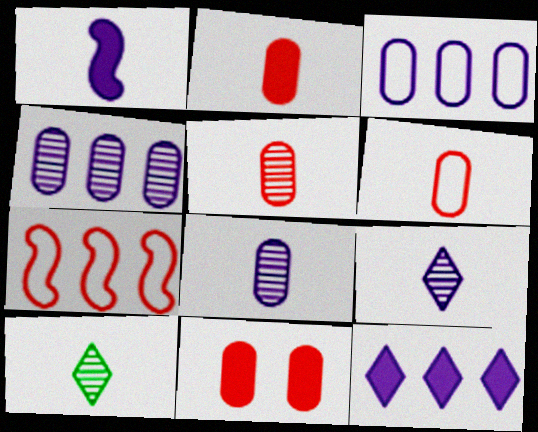[[1, 6, 10], 
[2, 5, 6]]